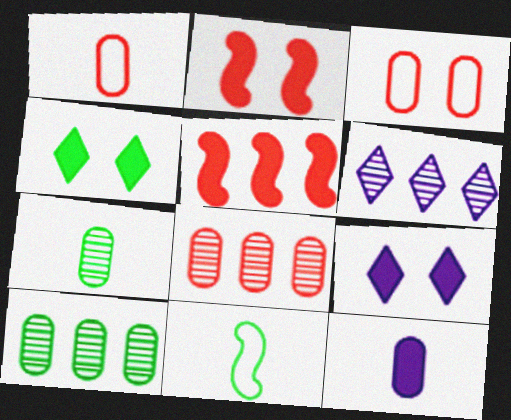[[1, 7, 12], 
[3, 10, 12], 
[4, 5, 12], 
[4, 10, 11], 
[8, 9, 11]]